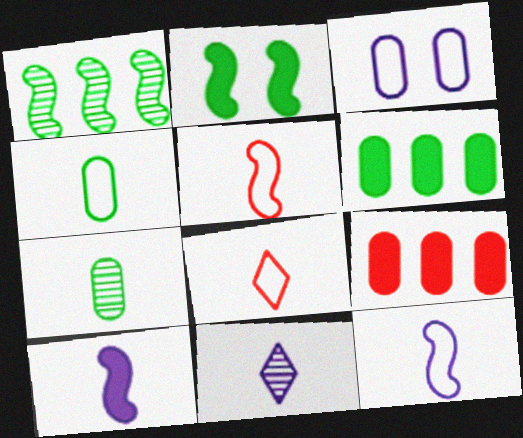[[3, 7, 9], 
[4, 8, 12], 
[7, 8, 10]]